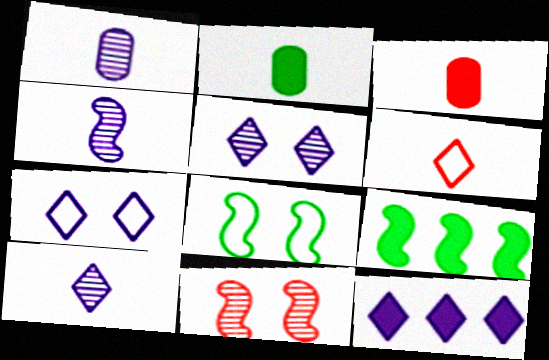[[1, 4, 10], 
[2, 4, 6], 
[7, 10, 12]]